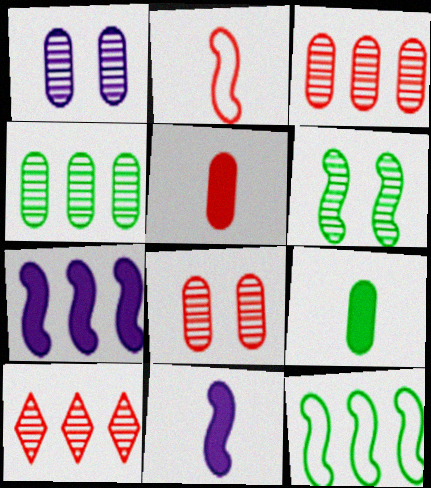[[2, 6, 7]]